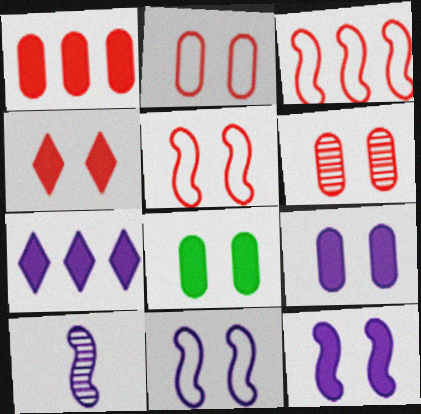[[4, 5, 6], 
[4, 8, 12]]